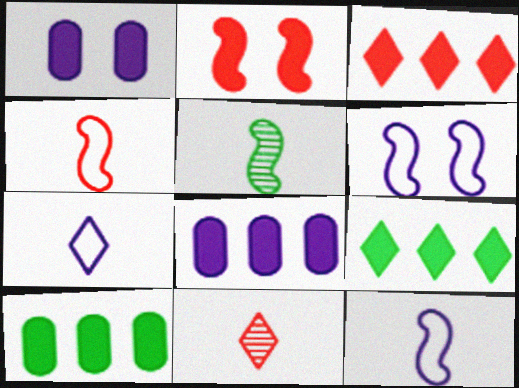[[6, 10, 11]]